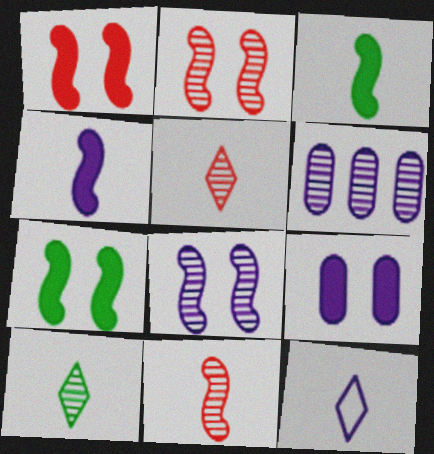[[2, 6, 10]]